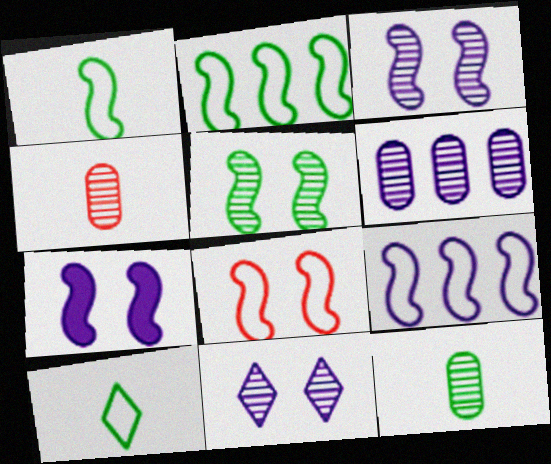[[1, 8, 9], 
[5, 7, 8]]